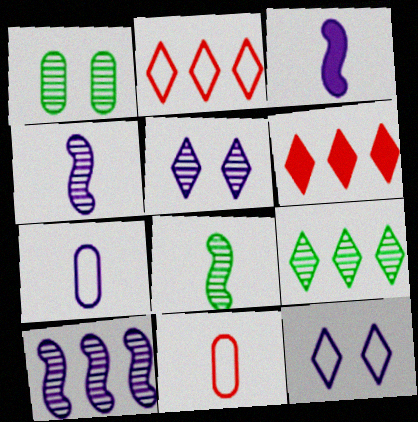[[1, 2, 3], 
[1, 8, 9]]